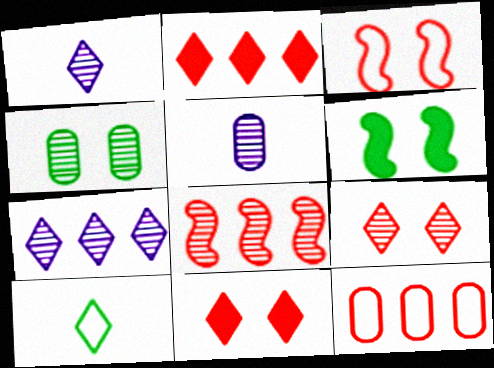[[1, 4, 8], 
[1, 6, 12], 
[2, 8, 12], 
[7, 10, 11]]